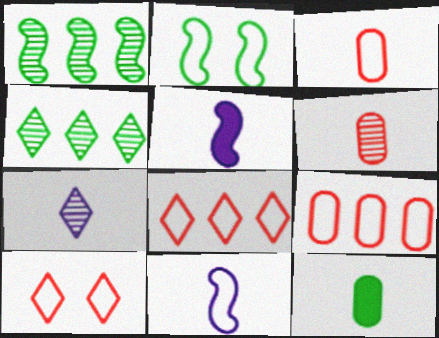[[2, 4, 12]]